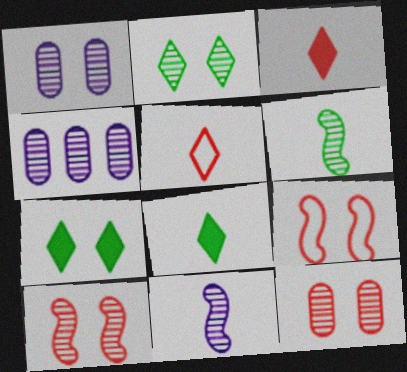[[1, 2, 10], 
[1, 7, 9], 
[4, 8, 9]]